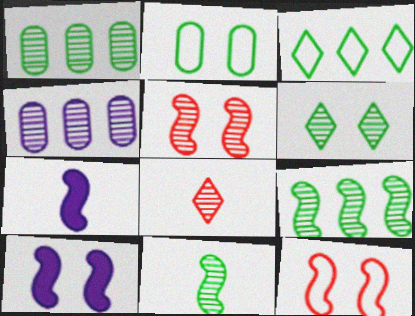[[1, 6, 11], 
[7, 9, 12]]